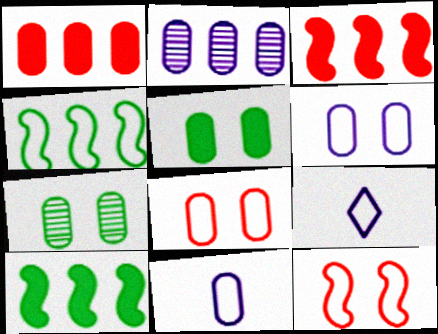[[1, 7, 11], 
[3, 7, 9], 
[4, 8, 9]]